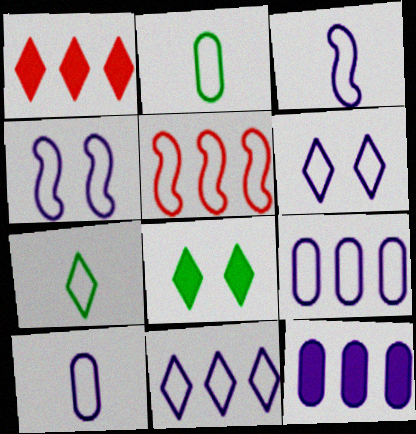[[2, 5, 6], 
[3, 6, 9], 
[4, 10, 11]]